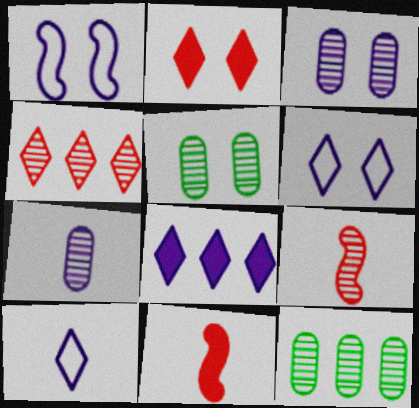[[1, 2, 5], 
[1, 7, 8], 
[6, 11, 12]]